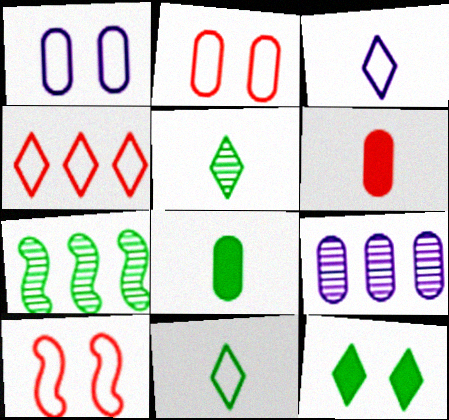[[2, 8, 9]]